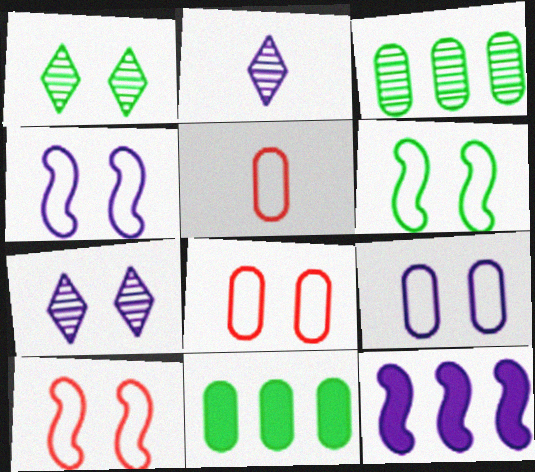[[1, 5, 12], 
[2, 9, 12], 
[2, 10, 11], 
[4, 6, 10]]